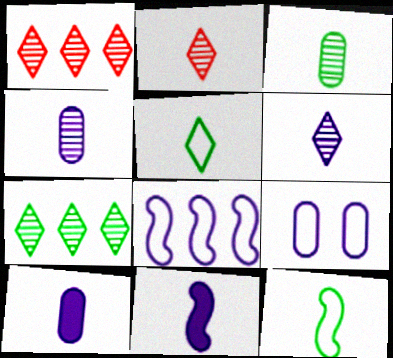[[2, 10, 12]]